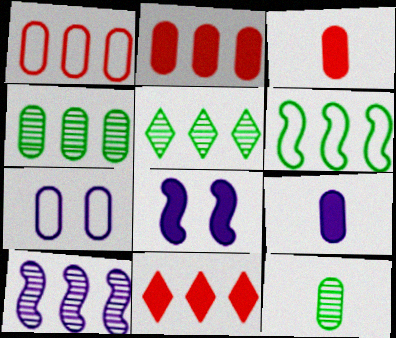[[2, 7, 12], 
[3, 4, 7]]